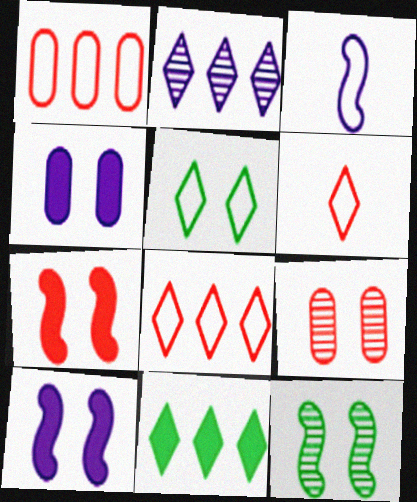[[1, 3, 5], 
[2, 3, 4], 
[2, 8, 11], 
[3, 9, 11], 
[5, 9, 10]]